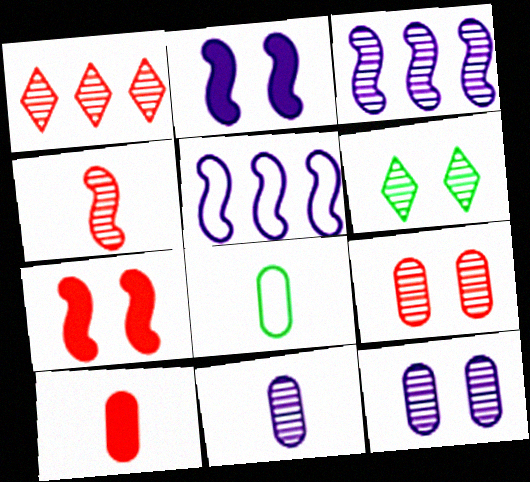[[1, 2, 8], 
[1, 4, 9], 
[5, 6, 10], 
[8, 10, 11]]